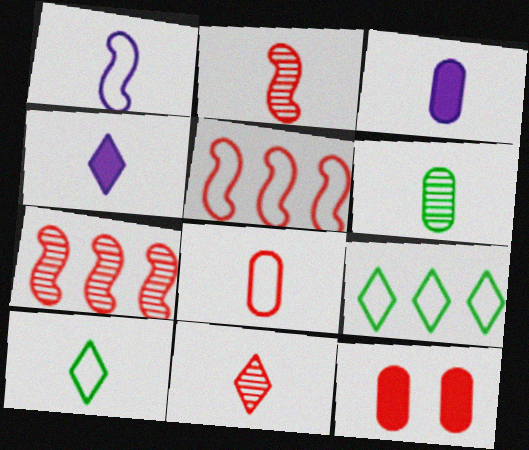[[1, 8, 10], 
[2, 3, 10], 
[3, 6, 8], 
[4, 10, 11], 
[5, 11, 12]]